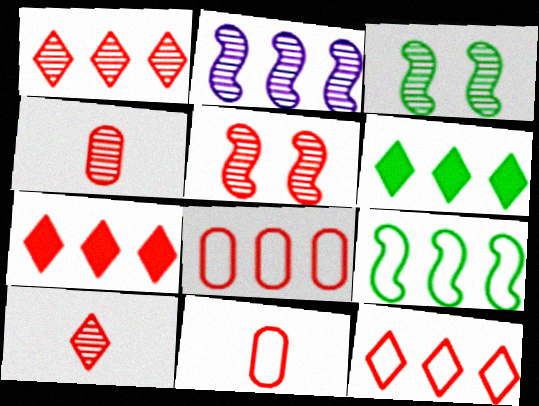[[1, 4, 5], 
[1, 7, 12], 
[2, 6, 8], 
[5, 7, 11]]